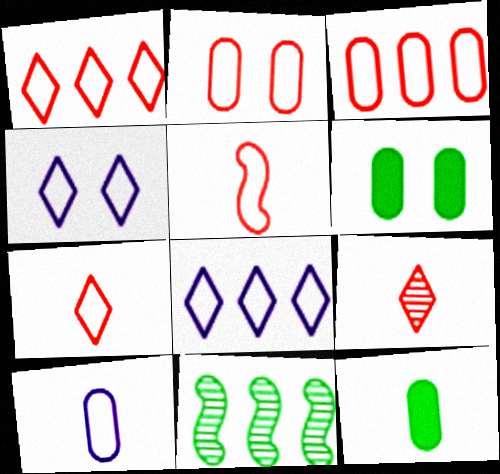[[1, 2, 5]]